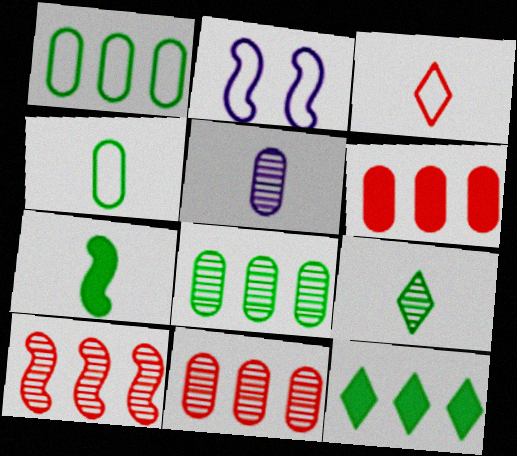[[1, 2, 3], 
[2, 6, 9], 
[2, 7, 10], 
[3, 5, 7], 
[4, 7, 9]]